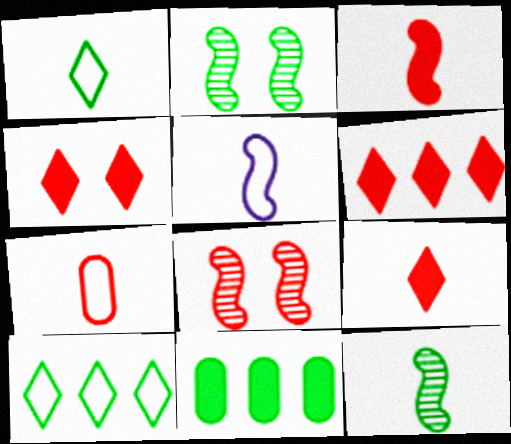[[1, 2, 11], 
[1, 5, 7], 
[3, 5, 12], 
[4, 6, 9], 
[6, 7, 8]]